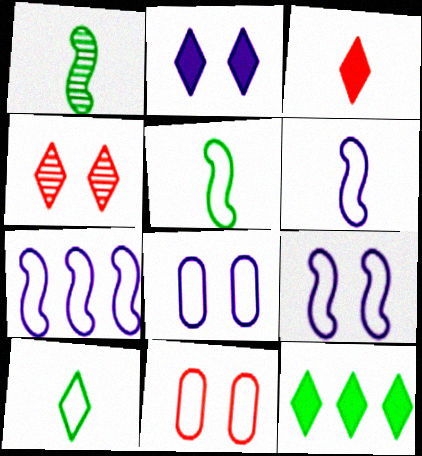[[2, 3, 12], 
[6, 7, 9], 
[7, 10, 11]]